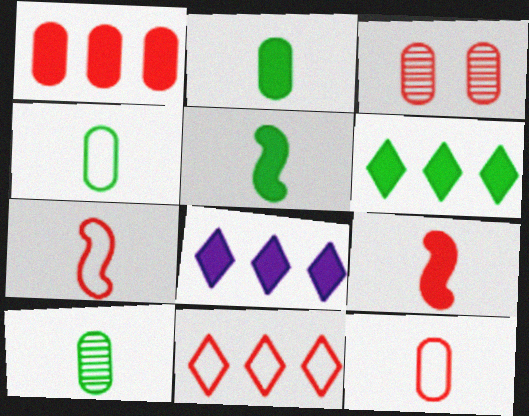[[1, 3, 12], 
[2, 4, 10], 
[3, 9, 11]]